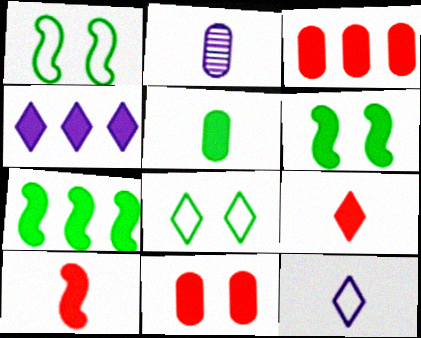[[3, 4, 7]]